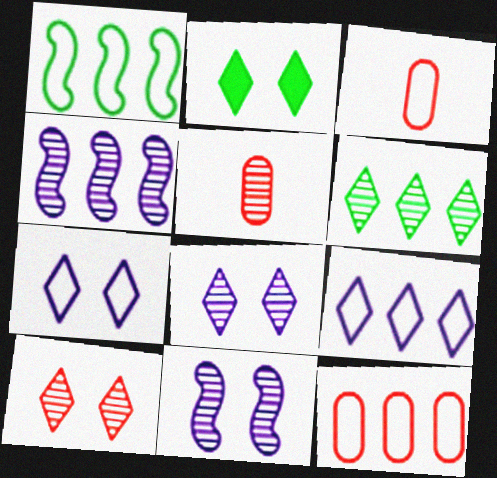[[1, 3, 7], 
[1, 9, 12], 
[2, 3, 4], 
[2, 7, 10], 
[5, 6, 11]]